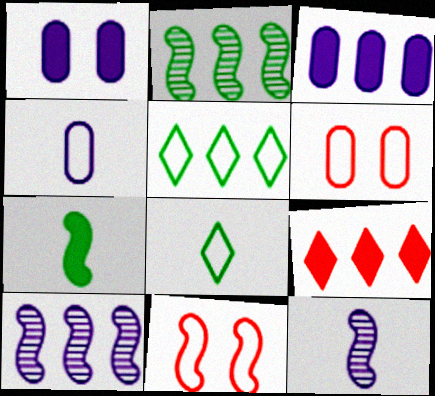[[1, 7, 9], 
[4, 5, 11], 
[7, 10, 11]]